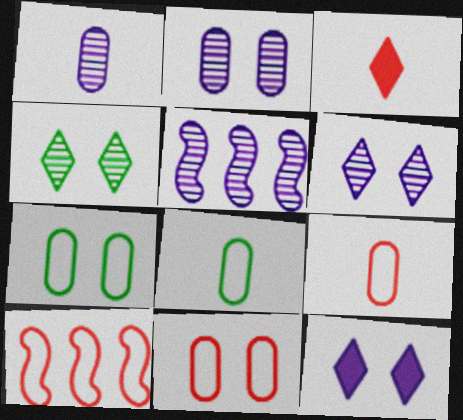[[1, 5, 6], 
[3, 5, 7]]